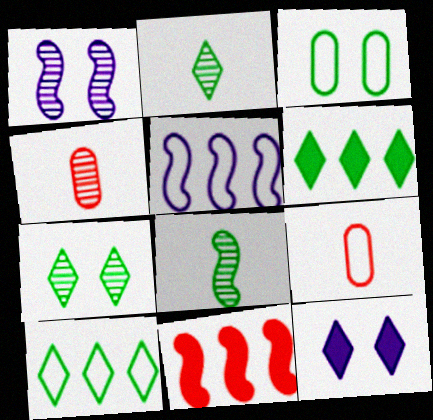[[1, 6, 9], 
[3, 6, 8]]